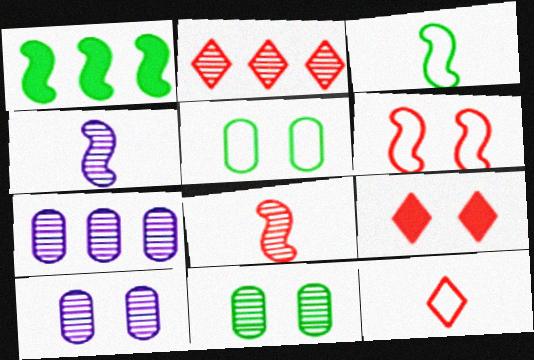[[1, 4, 6], 
[1, 10, 12], 
[2, 4, 11], 
[2, 9, 12], 
[3, 7, 9]]